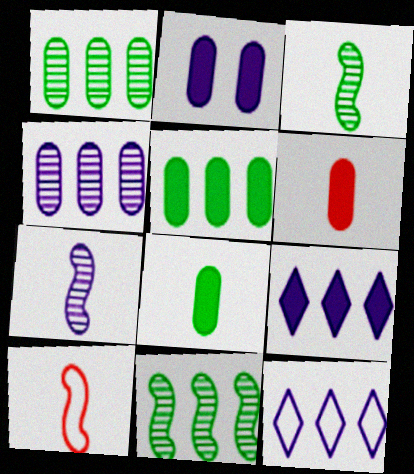[[2, 5, 6], 
[2, 7, 12]]